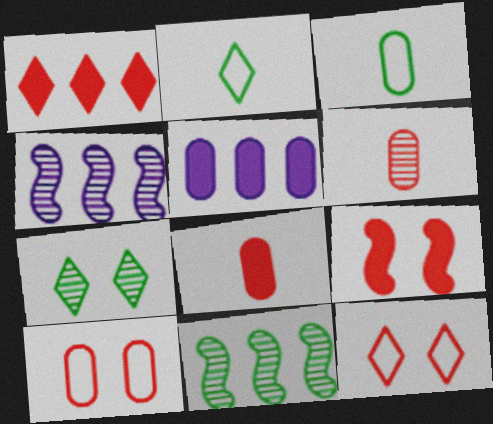[[1, 8, 9], 
[4, 6, 7]]